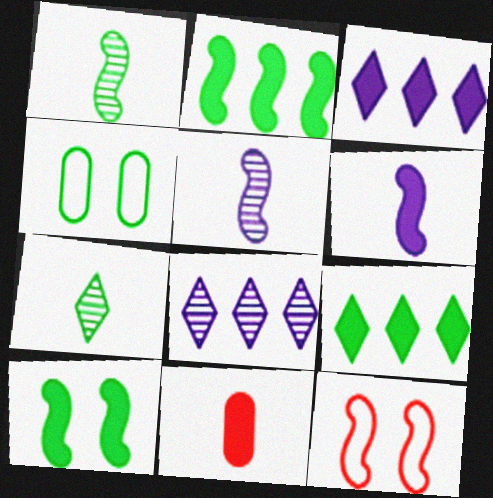[[1, 4, 9], 
[2, 4, 7], 
[2, 5, 12], 
[3, 10, 11]]